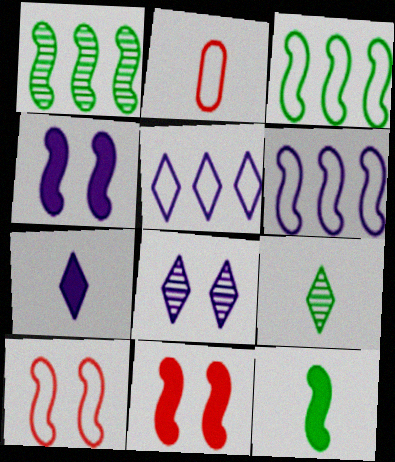[[5, 7, 8]]